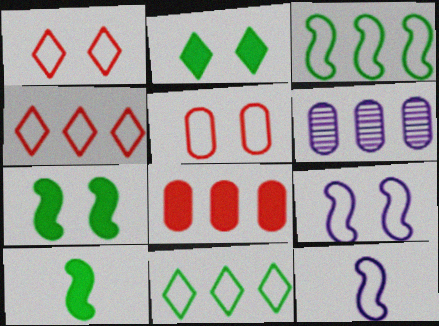[[1, 6, 10], 
[5, 11, 12]]